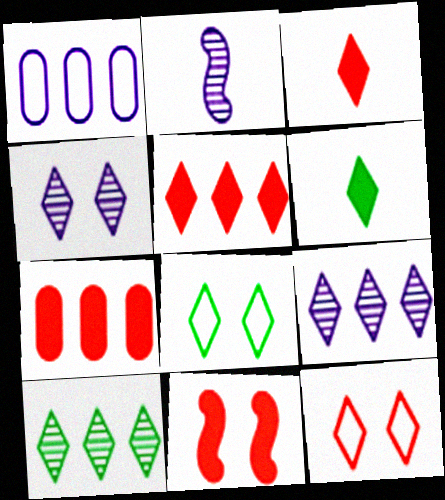[[2, 7, 8], 
[3, 7, 11], 
[3, 8, 9], 
[6, 8, 10], 
[6, 9, 12]]